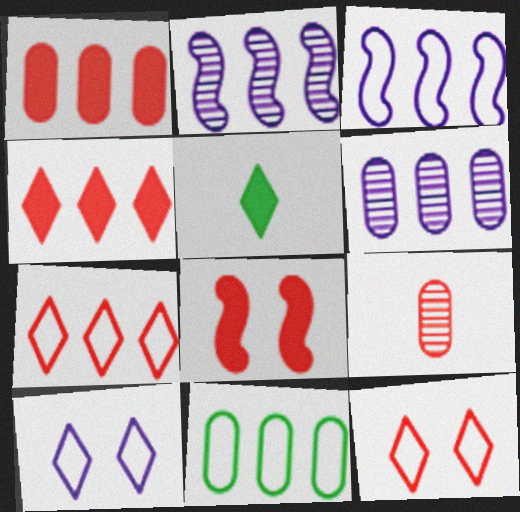[[1, 6, 11], 
[2, 4, 11], 
[3, 7, 11], 
[7, 8, 9]]